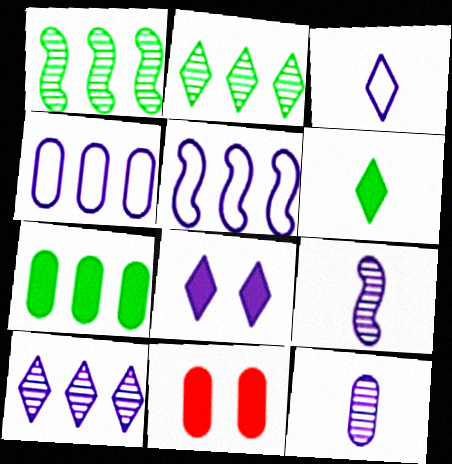[[1, 3, 11], 
[3, 8, 10], 
[4, 8, 9], 
[5, 8, 12]]